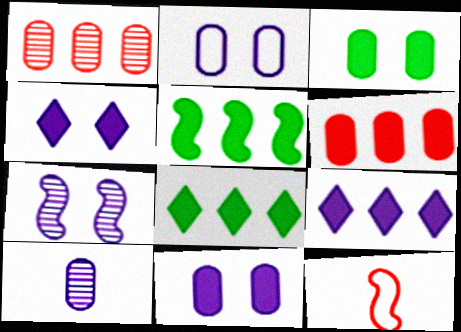[[2, 4, 7], 
[5, 6, 9], 
[5, 7, 12]]